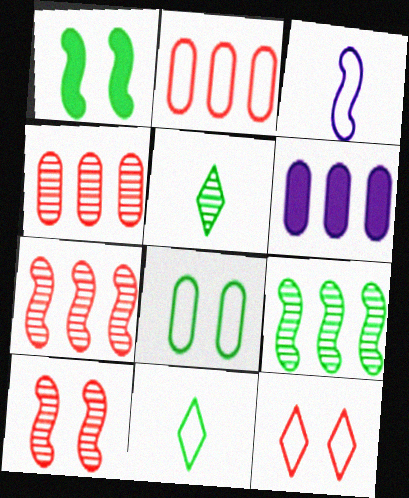[[1, 3, 7], 
[6, 10, 11]]